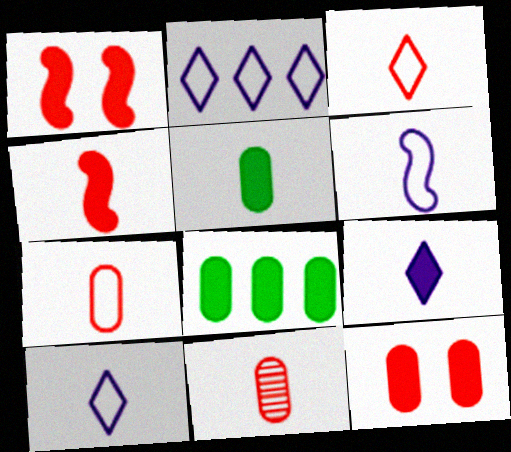[[1, 8, 9], 
[3, 4, 11], 
[4, 5, 9]]